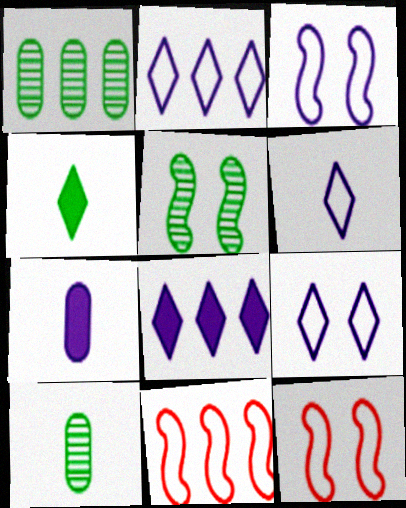[[1, 8, 11], 
[2, 6, 9], 
[8, 10, 12]]